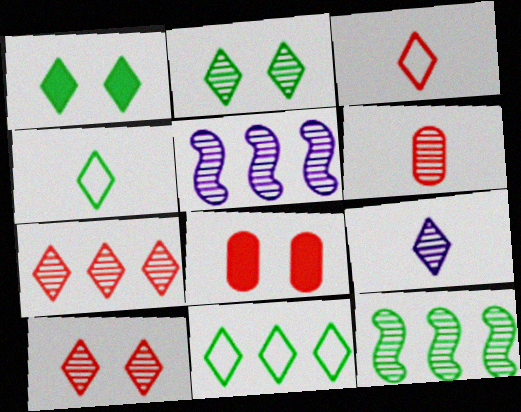[[2, 5, 6], 
[2, 7, 9], 
[4, 5, 8]]